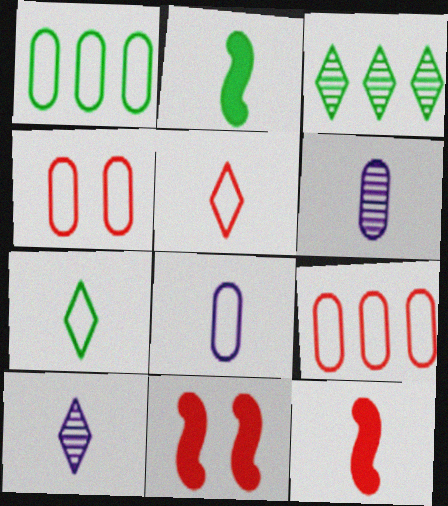[[1, 4, 8], 
[1, 10, 11], 
[2, 5, 6], 
[3, 8, 11], 
[6, 7, 12]]